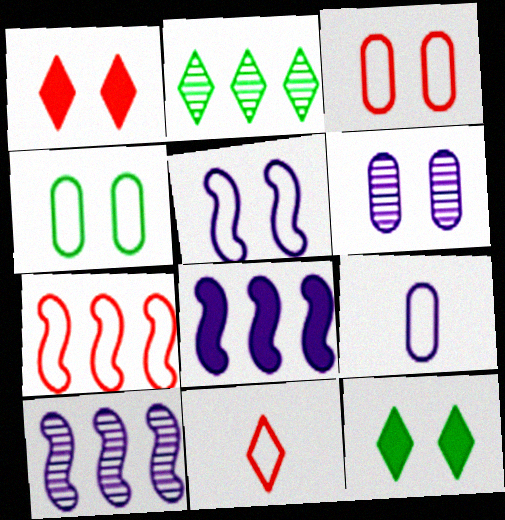[[3, 7, 11]]